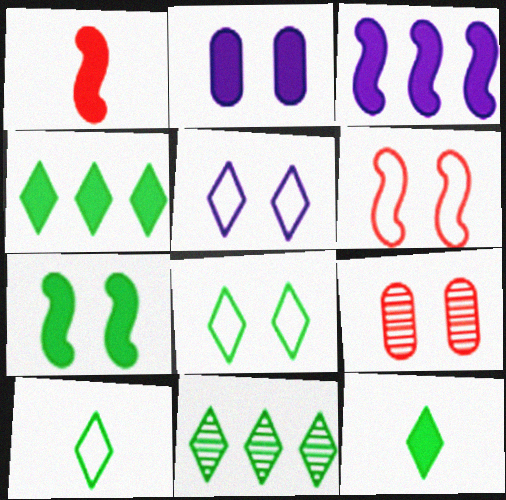[[1, 2, 4], 
[1, 3, 7], 
[3, 9, 10], 
[5, 7, 9], 
[8, 11, 12]]